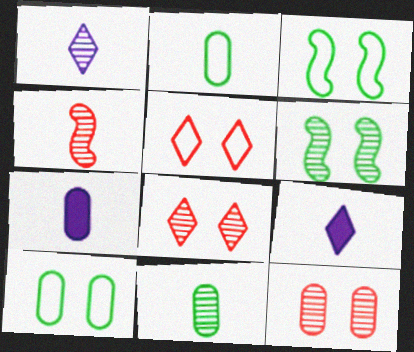[[1, 4, 11], 
[2, 4, 9]]